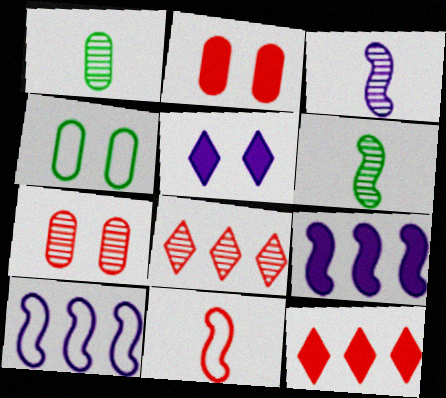[[2, 8, 11], 
[3, 4, 12], 
[7, 11, 12]]